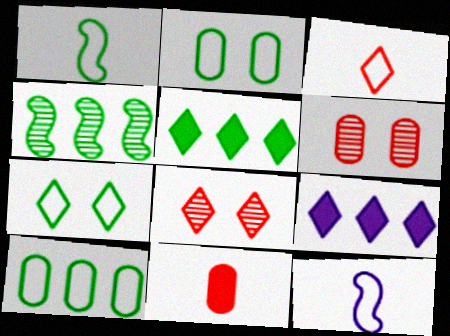[[1, 6, 9], 
[1, 7, 10], 
[4, 5, 10], 
[5, 6, 12]]